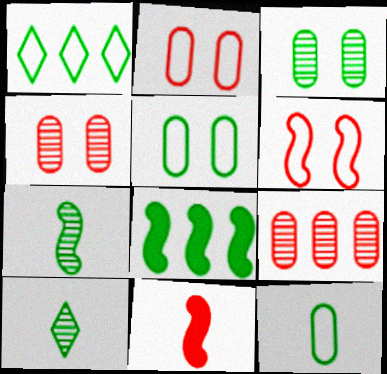[[5, 8, 10]]